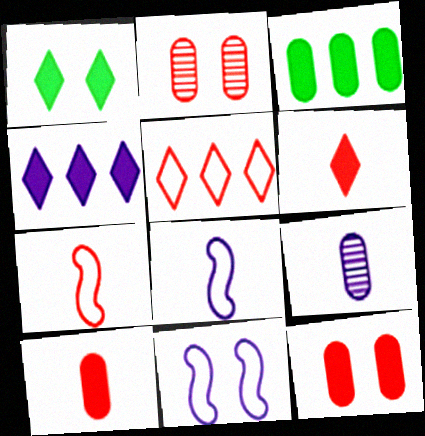[[1, 2, 11], 
[1, 4, 6], 
[4, 9, 11]]